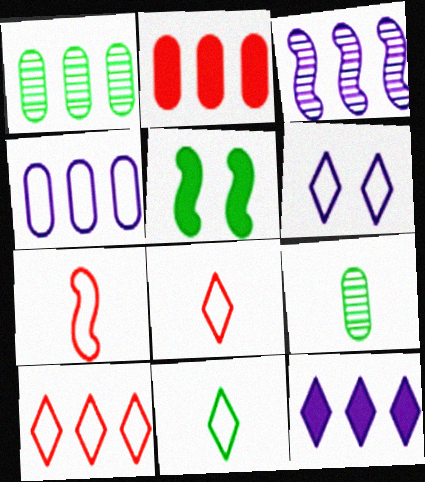[[1, 2, 4], 
[1, 5, 11], 
[3, 4, 12], 
[3, 5, 7], 
[6, 10, 11]]